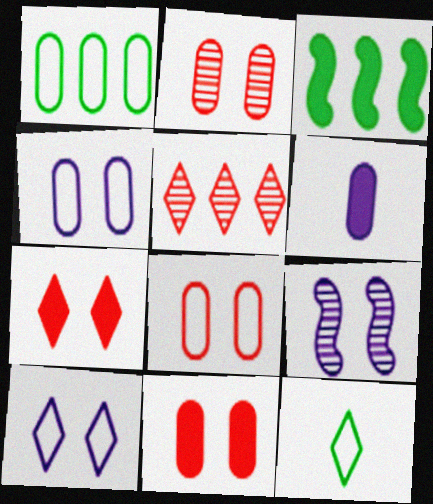[[1, 2, 6], 
[2, 8, 11], 
[3, 6, 7]]